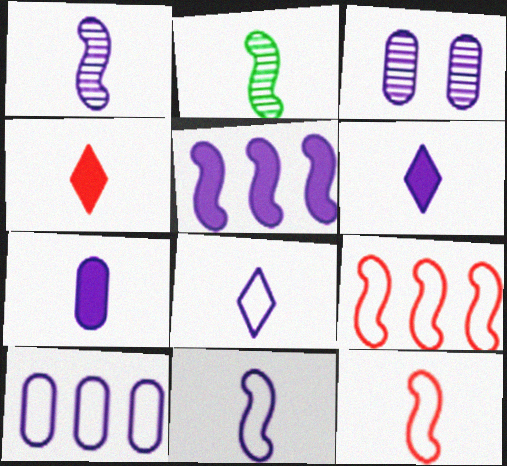[[1, 7, 8], 
[3, 5, 8], 
[3, 7, 10]]